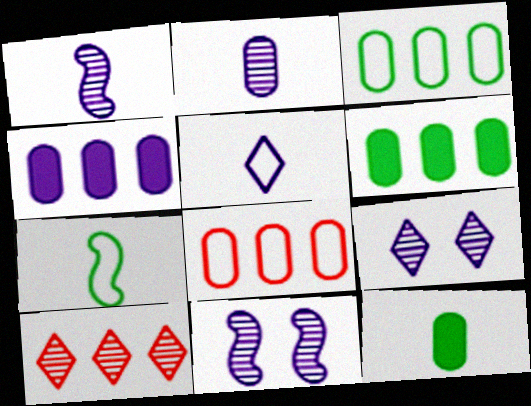[[4, 5, 11]]